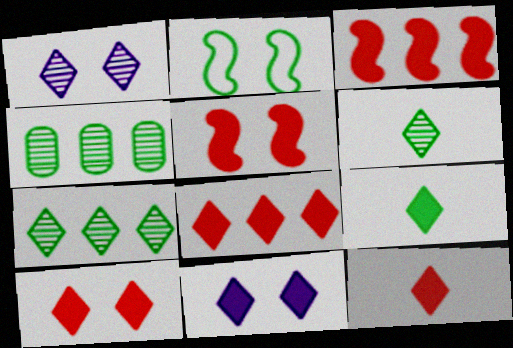[[2, 4, 9], 
[8, 9, 11], 
[8, 10, 12]]